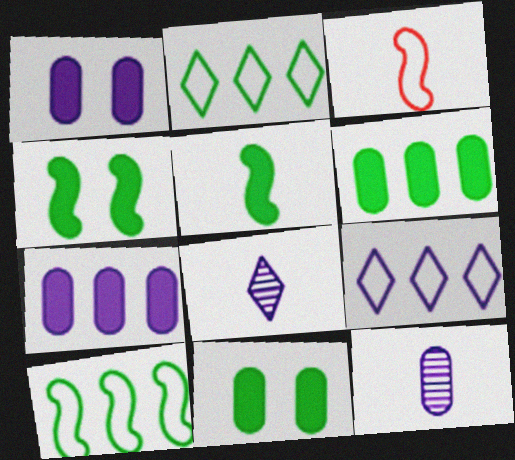[]